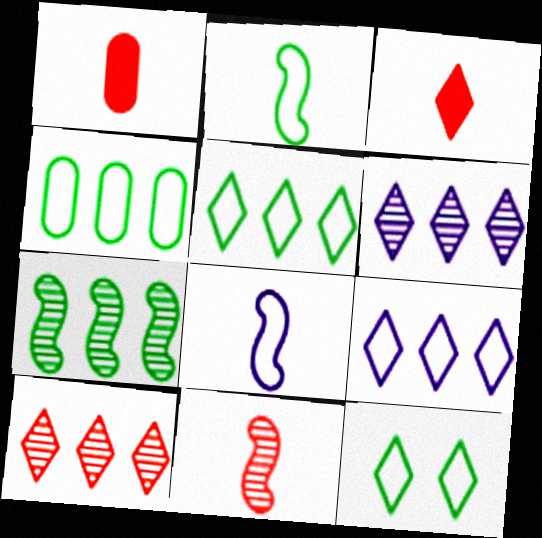[[2, 4, 12], 
[3, 6, 12]]